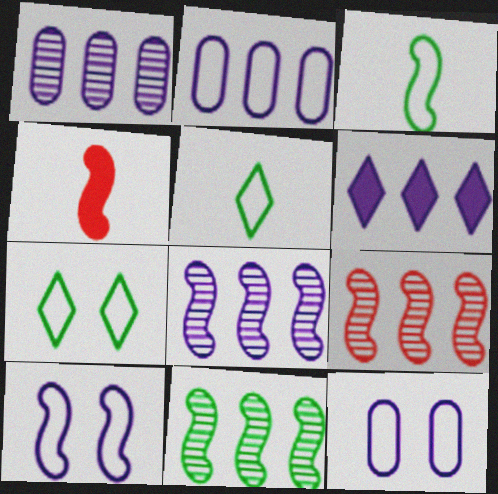[[1, 4, 7], 
[2, 6, 8], 
[4, 10, 11], 
[8, 9, 11]]